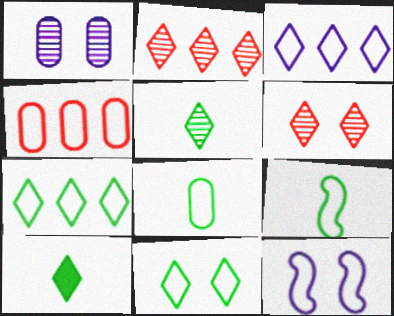[[3, 6, 10]]